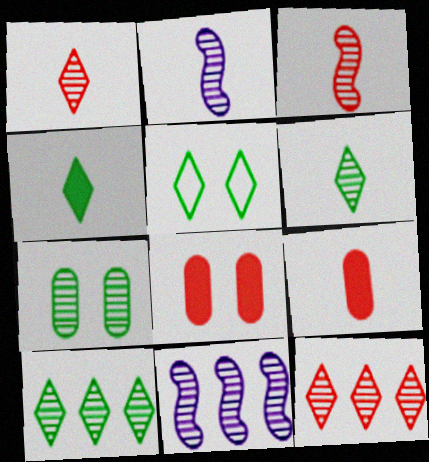[[1, 7, 11], 
[2, 7, 12], 
[4, 5, 10], 
[5, 9, 11]]